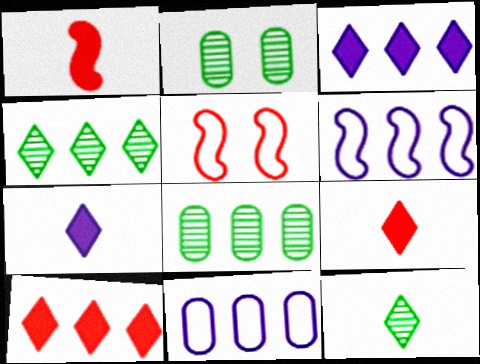[[2, 6, 9], 
[5, 7, 8], 
[6, 8, 10]]